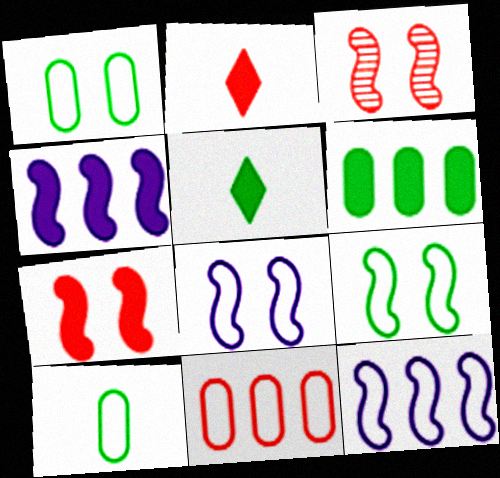[[2, 3, 11]]